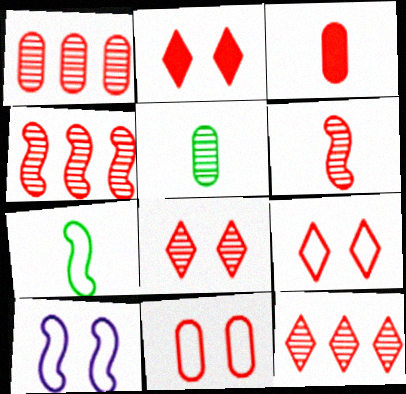[[1, 3, 11], 
[1, 4, 12], 
[1, 6, 8], 
[2, 8, 9], 
[3, 4, 9]]